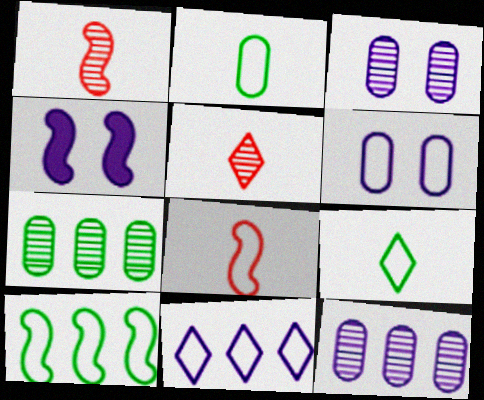[[1, 4, 10]]